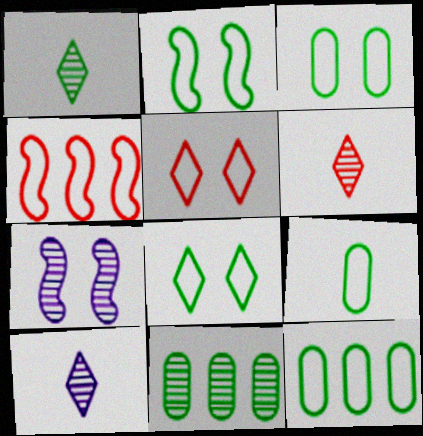[[1, 6, 10], 
[2, 3, 8], 
[3, 9, 12], 
[6, 7, 11]]